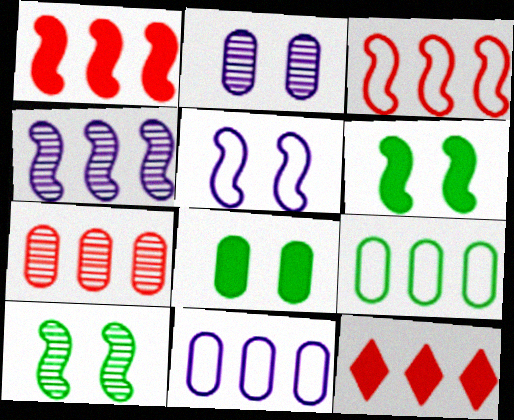[[3, 7, 12], 
[4, 9, 12]]